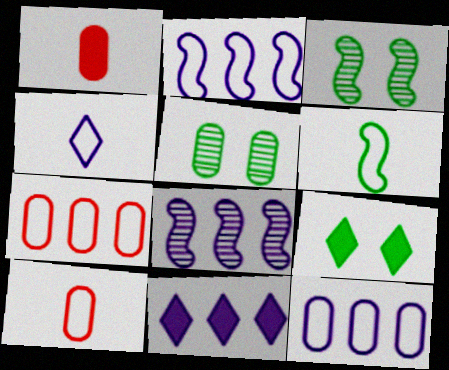[[1, 5, 12], 
[3, 10, 11], 
[4, 6, 10], 
[8, 9, 10], 
[8, 11, 12]]